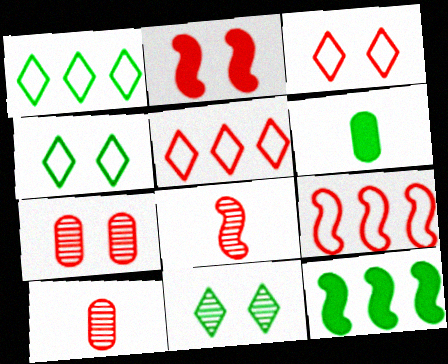[[2, 3, 7], 
[2, 5, 10], 
[2, 8, 9]]